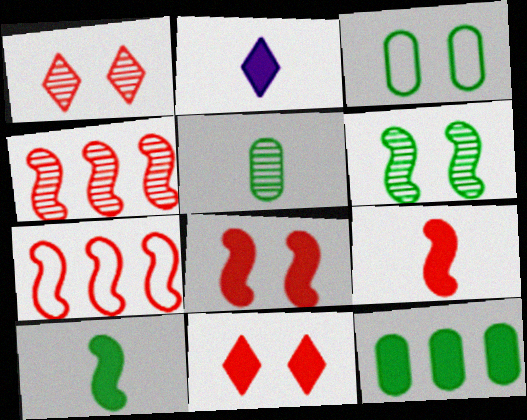[[2, 3, 4], 
[2, 8, 12], 
[3, 5, 12]]